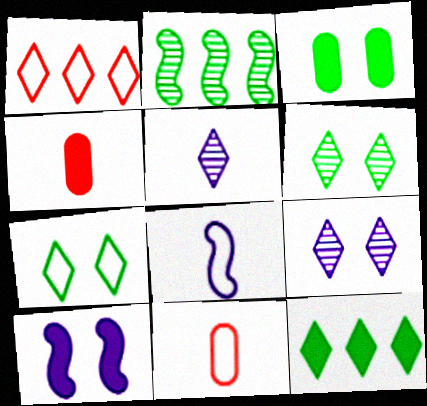[[4, 10, 12]]